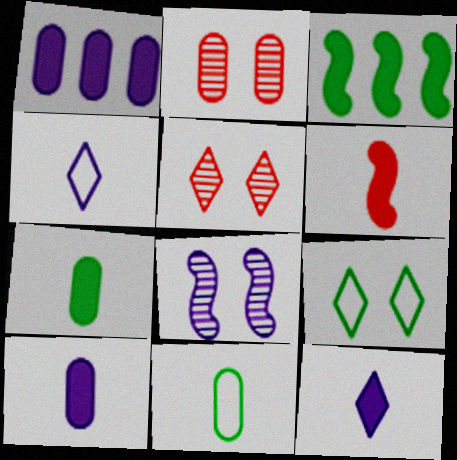[[1, 2, 11], 
[1, 4, 8], 
[2, 3, 4], 
[6, 7, 12]]